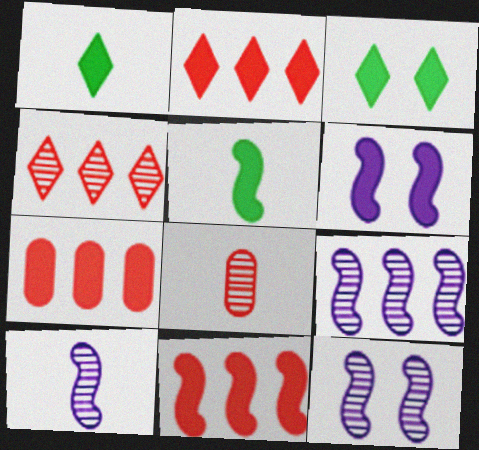[[1, 6, 7], 
[2, 7, 11], 
[5, 6, 11], 
[9, 10, 12]]